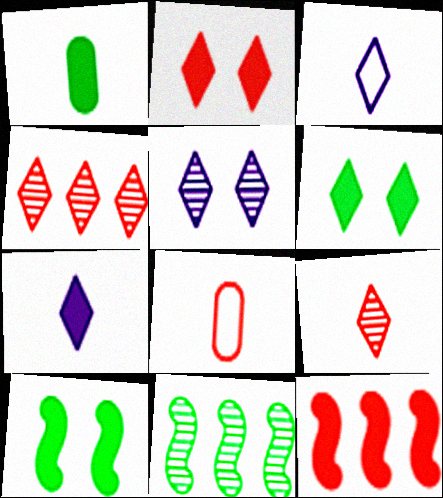[[3, 4, 6]]